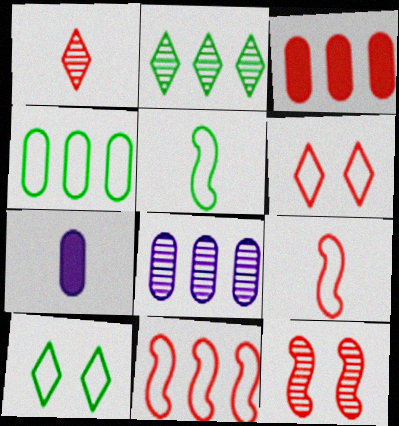[[1, 5, 7], 
[3, 4, 8], 
[4, 5, 10]]